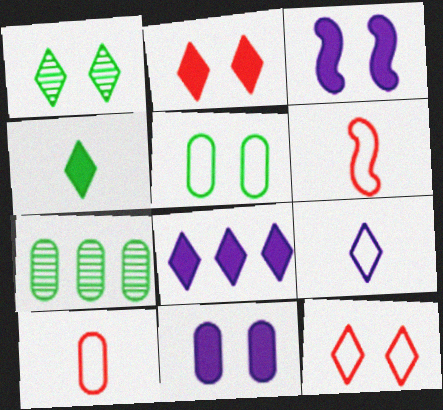[[2, 4, 8], 
[7, 10, 11]]